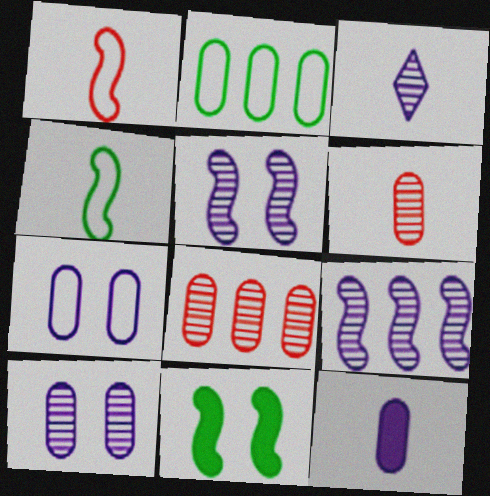[[1, 9, 11], 
[3, 9, 10]]